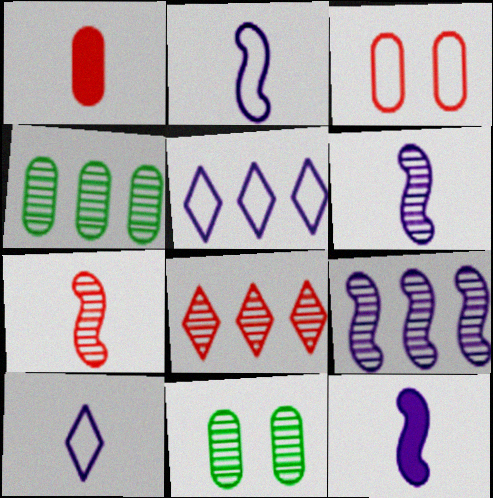[[2, 6, 12], 
[4, 8, 9], 
[6, 8, 11]]